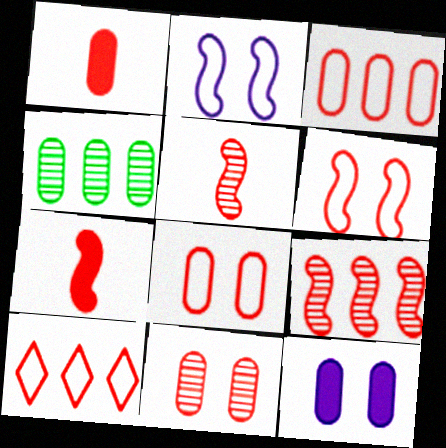[[1, 3, 11], 
[6, 7, 9], 
[7, 10, 11]]